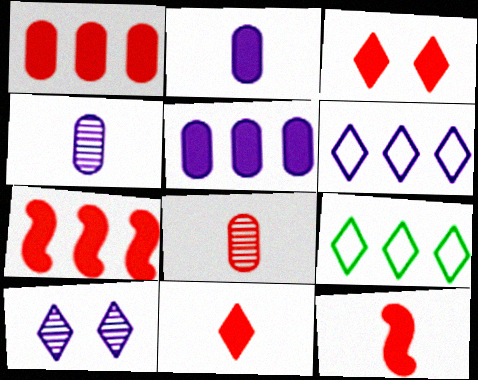[[1, 3, 12], 
[9, 10, 11]]